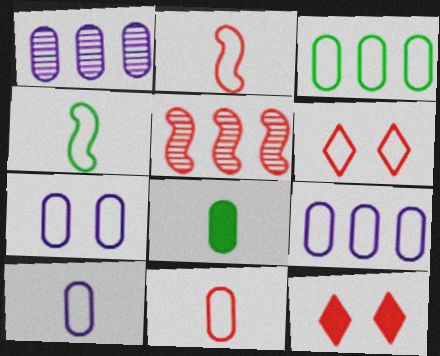[[1, 4, 12], 
[3, 7, 11], 
[4, 6, 9], 
[5, 11, 12], 
[7, 9, 10]]